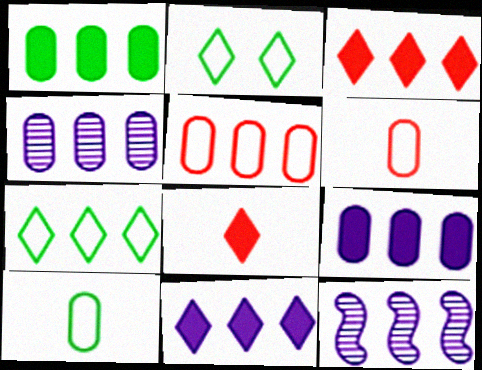[[1, 4, 5]]